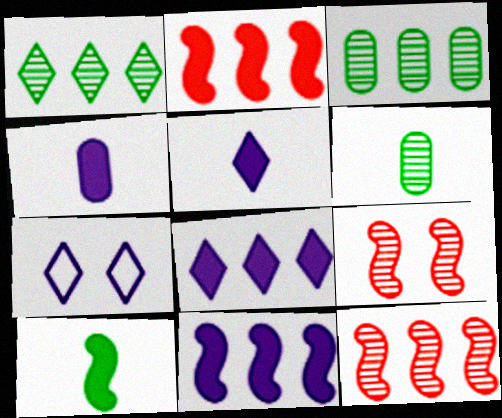[[2, 6, 7]]